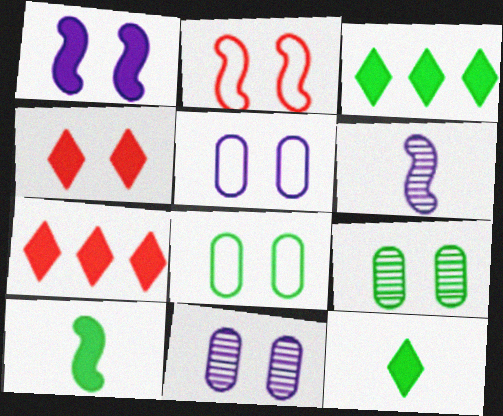[[6, 7, 8]]